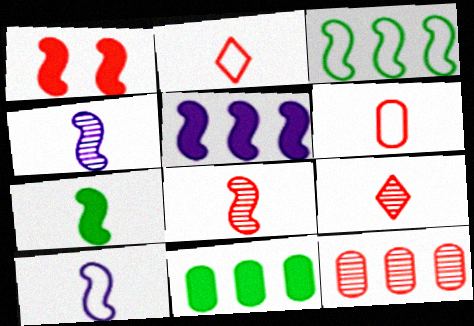[[1, 2, 12], 
[1, 3, 4], 
[1, 5, 7], 
[7, 8, 10]]